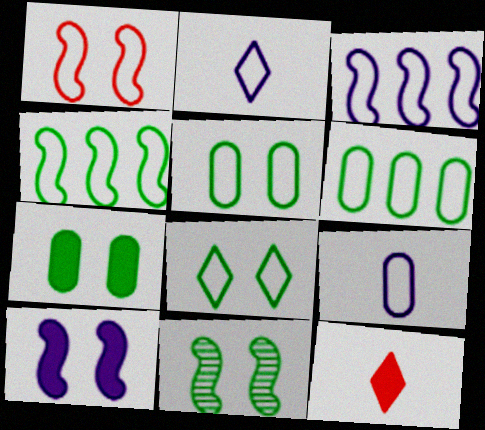[[1, 2, 6], 
[1, 10, 11], 
[7, 8, 11]]